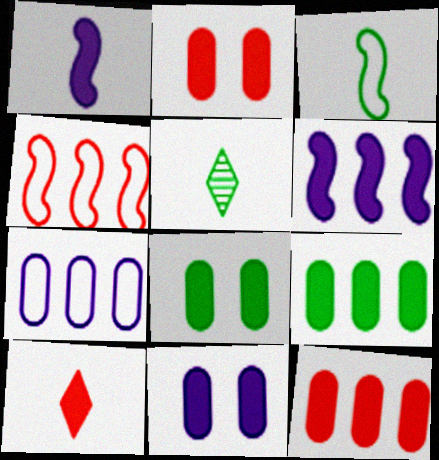[[2, 8, 11], 
[4, 5, 11], 
[6, 8, 10]]